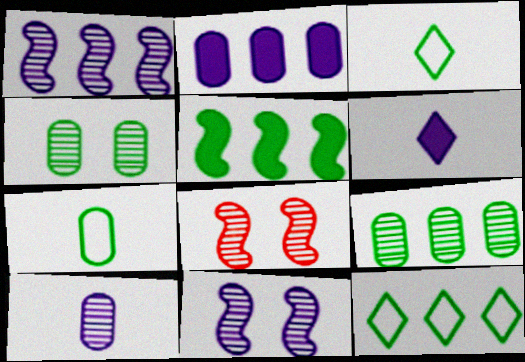[[2, 3, 8], 
[3, 4, 5], 
[5, 9, 12]]